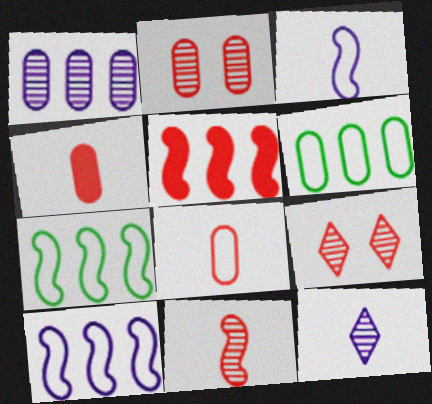[[5, 8, 9]]